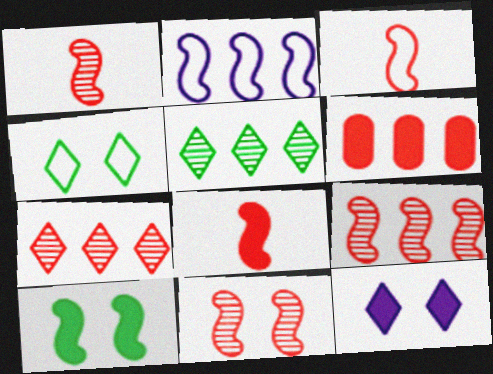[[1, 2, 10], 
[1, 3, 8], 
[1, 9, 11], 
[2, 5, 6]]